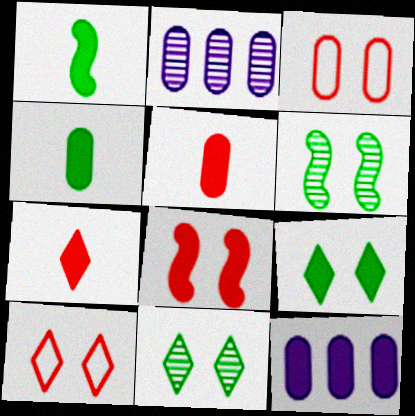[[1, 2, 10], 
[2, 3, 4]]